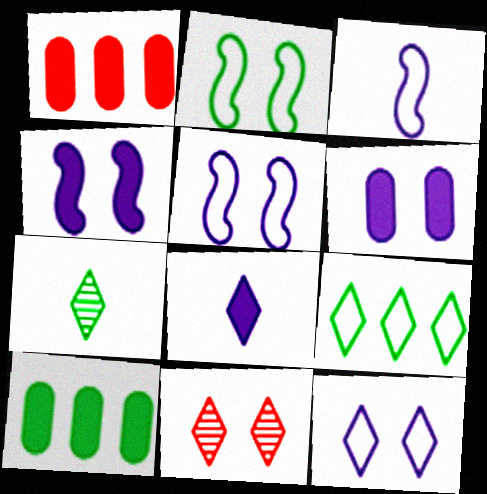[[1, 5, 7], 
[2, 6, 11], 
[2, 7, 10], 
[3, 10, 11], 
[8, 9, 11]]